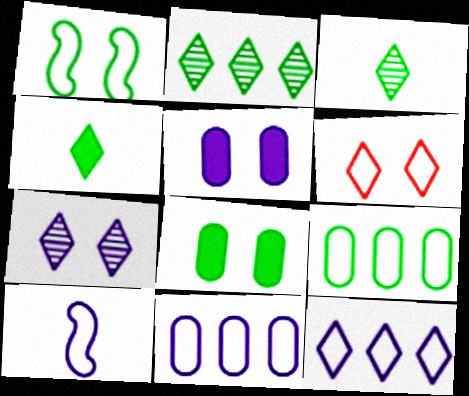[[6, 9, 10]]